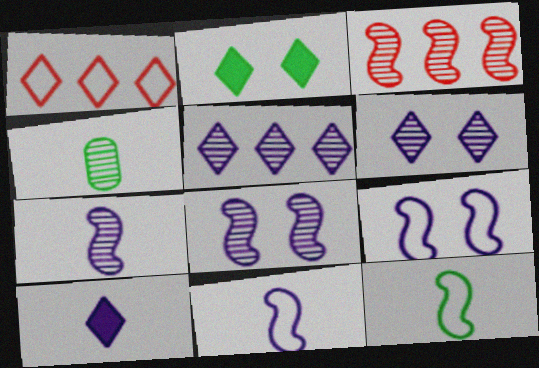[[3, 4, 6]]